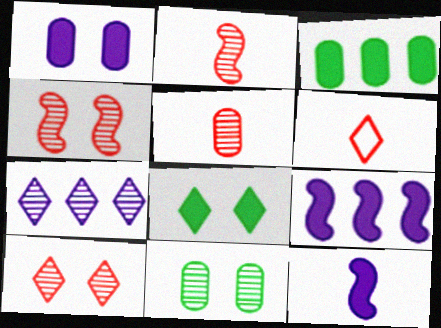[[2, 7, 11], 
[6, 7, 8], 
[6, 9, 11]]